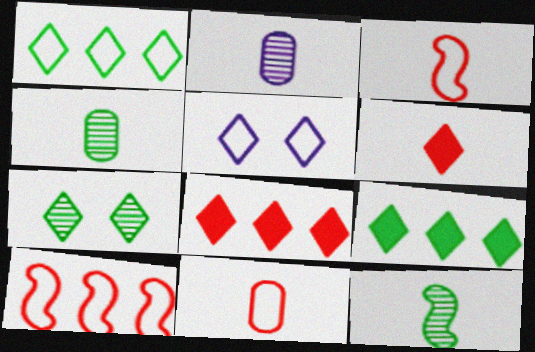[]